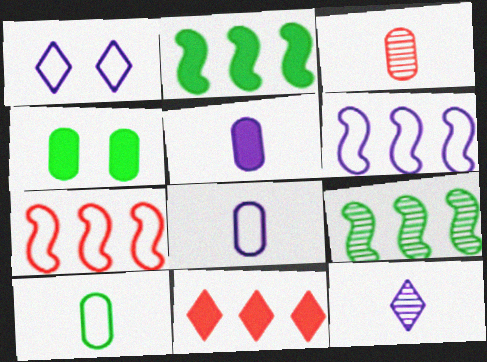[[1, 2, 3], 
[1, 6, 8], 
[1, 7, 10], 
[3, 5, 10], 
[4, 7, 12]]